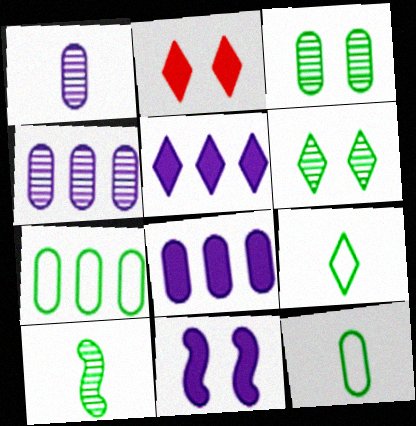[]